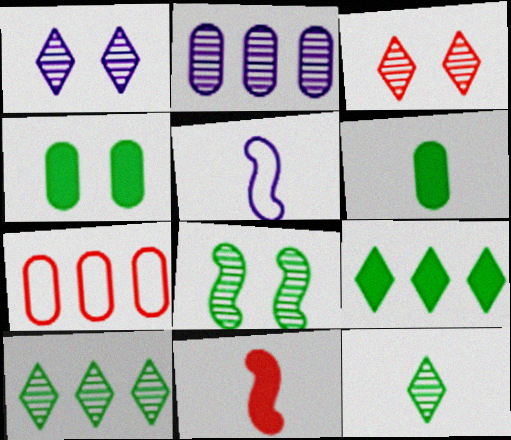[[3, 7, 11]]